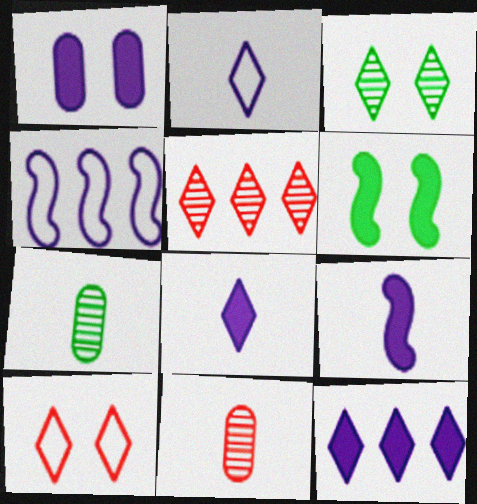[[1, 9, 12]]